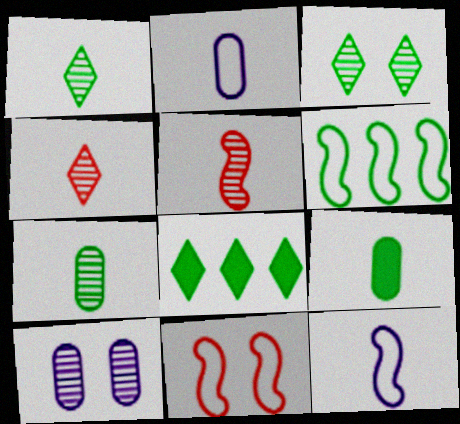[[3, 6, 9], 
[4, 9, 12], 
[6, 11, 12]]